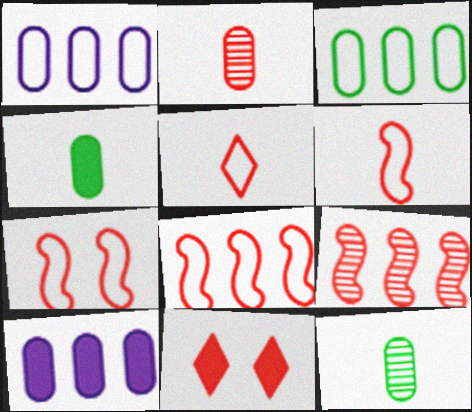[[2, 8, 11], 
[6, 7, 8]]